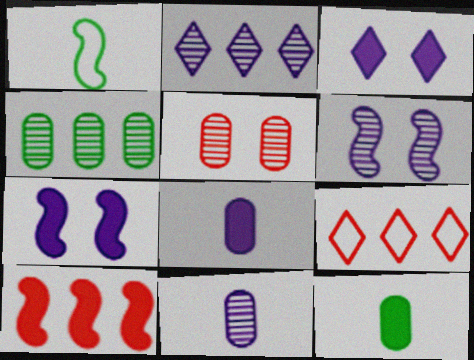[[1, 6, 10], 
[2, 6, 11], 
[3, 10, 12], 
[4, 5, 11], 
[6, 9, 12]]